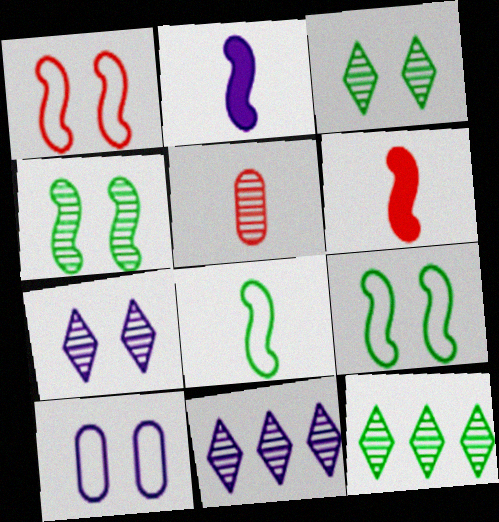[[2, 10, 11], 
[4, 5, 11], 
[6, 10, 12]]